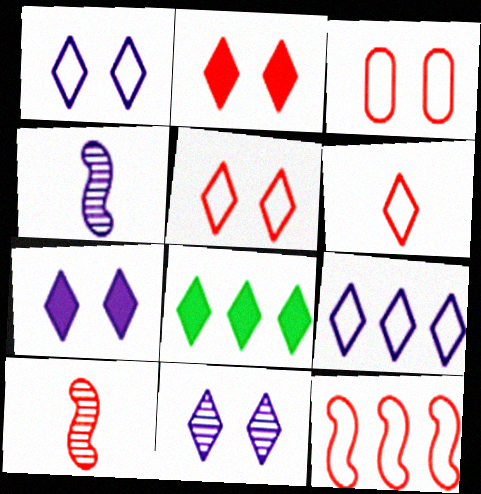[[1, 7, 11], 
[3, 4, 8], 
[3, 6, 12], 
[6, 8, 11]]